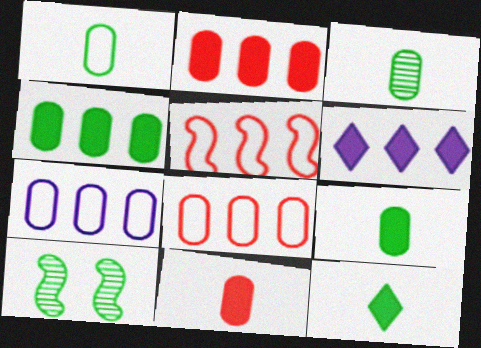[[1, 3, 9]]